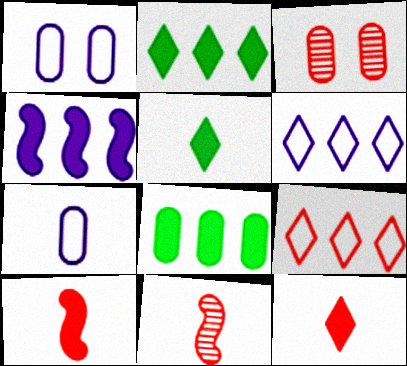[[1, 2, 11], 
[3, 7, 8], 
[3, 9, 10], 
[5, 7, 11]]